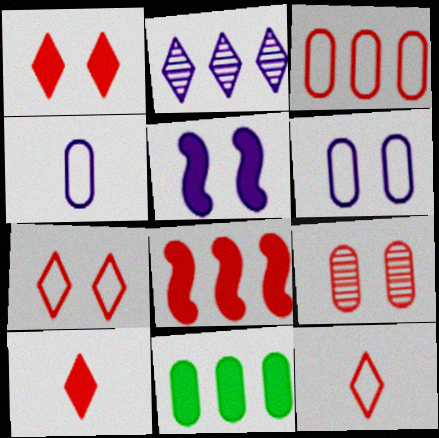[[2, 4, 5], 
[4, 9, 11], 
[5, 10, 11], 
[8, 9, 12]]